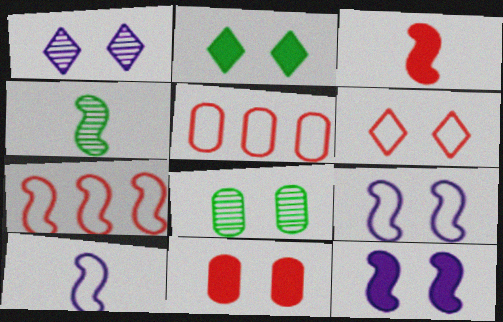[[1, 2, 6], 
[2, 11, 12], 
[3, 4, 10], 
[4, 7, 12], 
[6, 8, 12]]